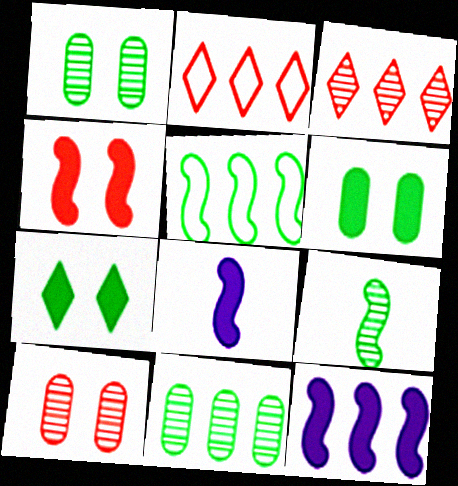[[1, 2, 8], 
[2, 11, 12]]